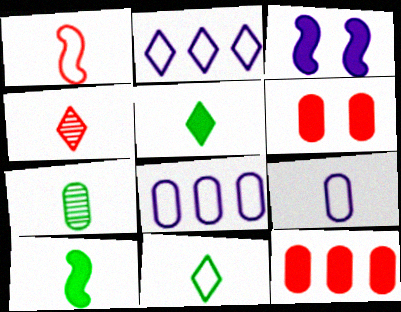[[1, 9, 11], 
[3, 5, 12], 
[4, 9, 10], 
[6, 7, 8], 
[7, 10, 11]]